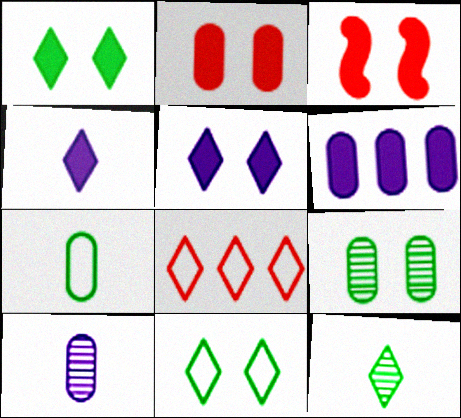[[5, 8, 12]]